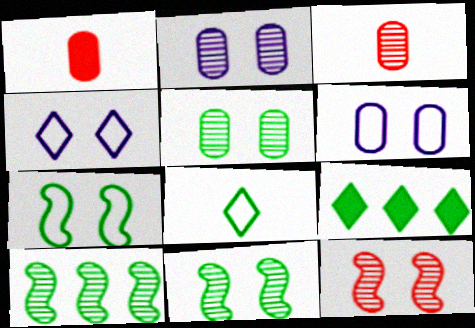[[1, 4, 10]]